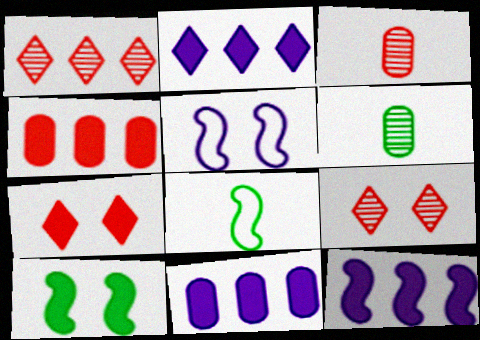[[2, 11, 12], 
[8, 9, 11]]